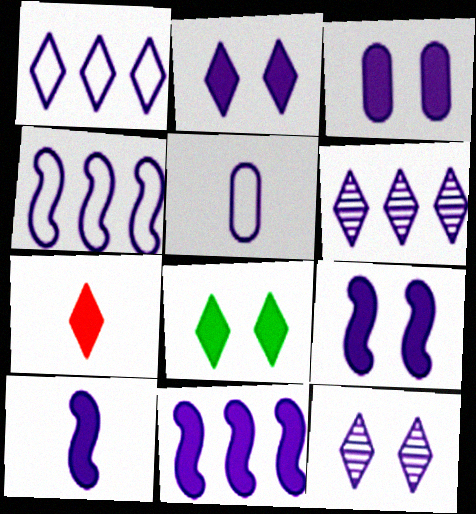[[2, 3, 9], 
[5, 6, 9], 
[5, 11, 12], 
[9, 10, 11]]